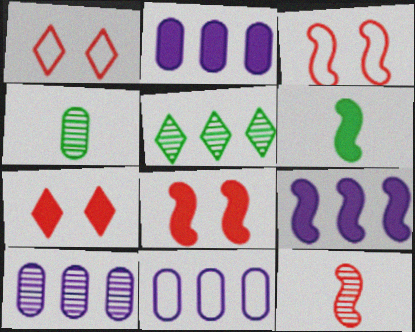[[1, 4, 9], 
[1, 6, 10], 
[2, 6, 7], 
[2, 10, 11], 
[6, 8, 9]]